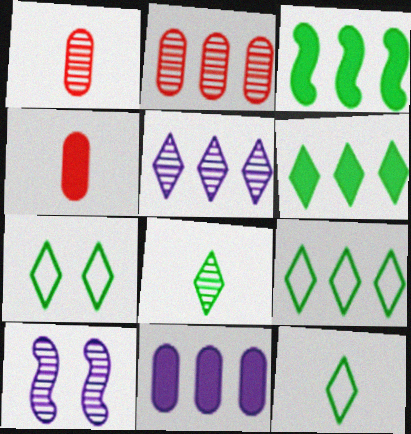[[2, 8, 10], 
[4, 9, 10], 
[6, 7, 8], 
[7, 9, 12]]